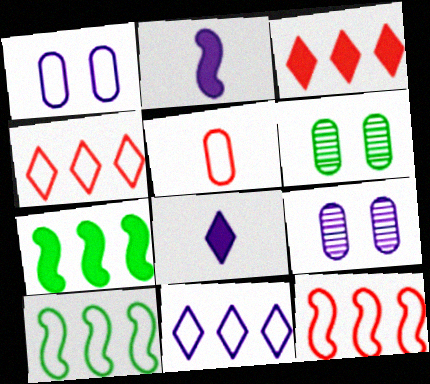[[2, 4, 6], 
[2, 9, 11], 
[6, 8, 12]]